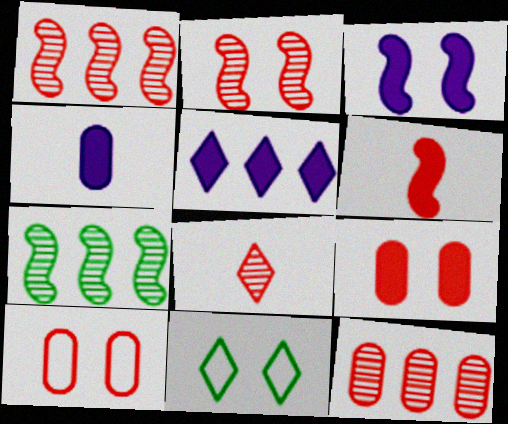[[1, 4, 11], 
[2, 8, 12], 
[3, 4, 5], 
[5, 8, 11]]